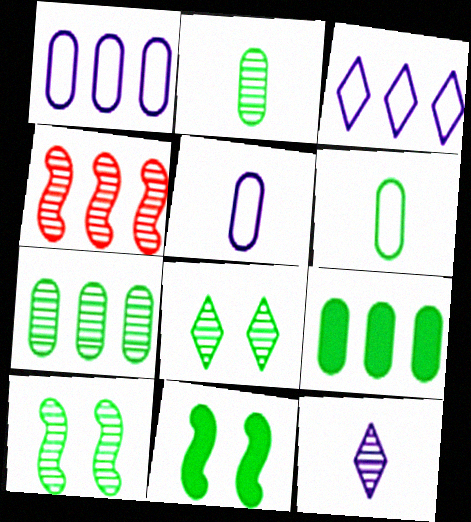[[3, 4, 9]]